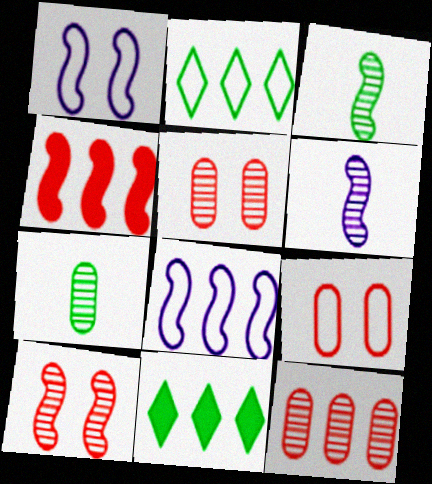[[1, 3, 4], 
[6, 9, 11], 
[8, 11, 12]]